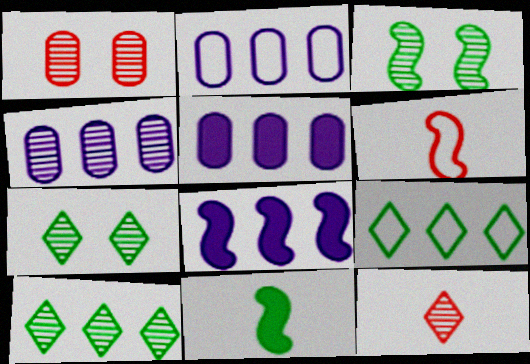[[2, 4, 5], 
[3, 4, 12], 
[3, 6, 8], 
[5, 6, 7]]